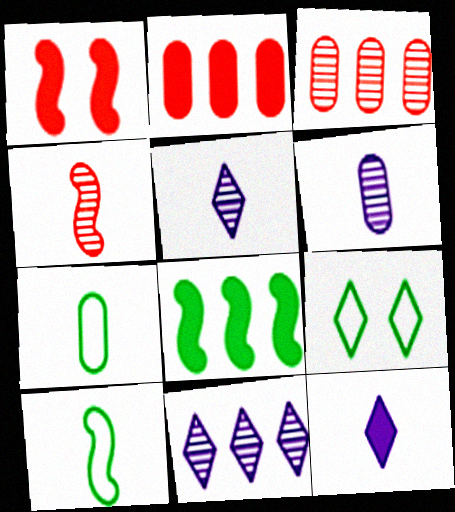[[1, 7, 11], 
[4, 7, 12]]